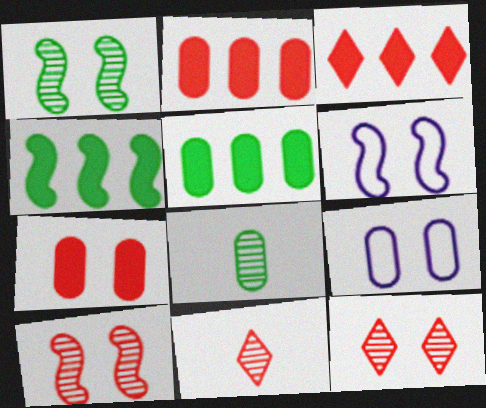[[2, 8, 9], 
[3, 6, 8], 
[4, 9, 11], 
[5, 6, 11]]